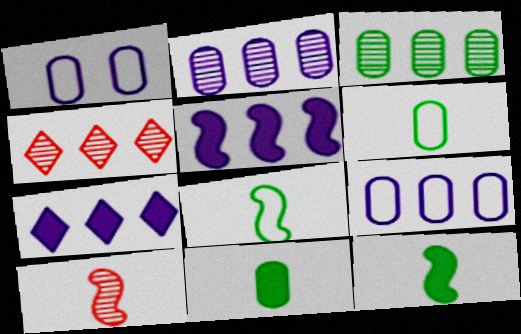[[1, 4, 12]]